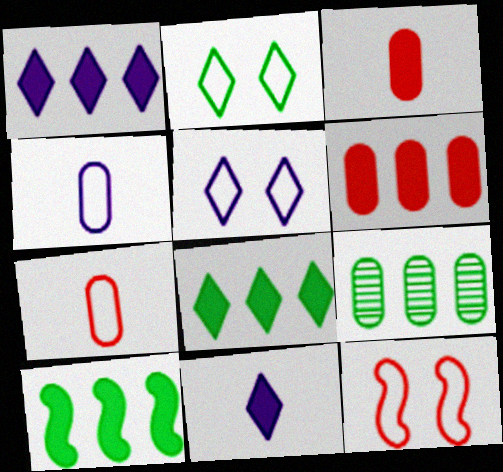[[1, 6, 10], 
[9, 11, 12]]